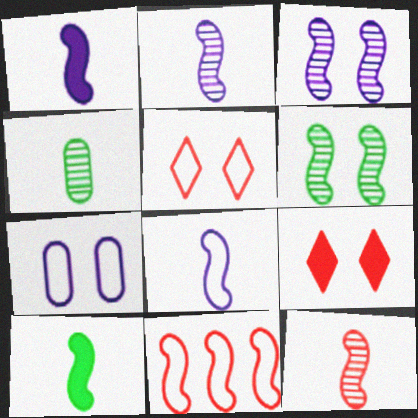[[1, 2, 8], 
[1, 6, 11], 
[3, 10, 11], 
[6, 7, 9], 
[8, 10, 12]]